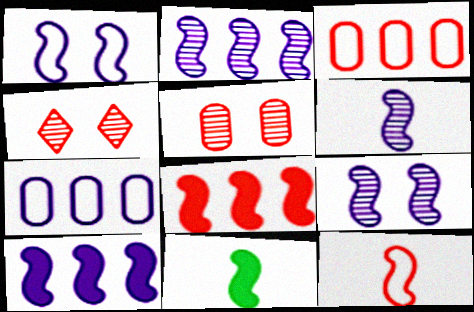[[1, 6, 10], 
[2, 6, 9], 
[4, 7, 11], 
[6, 11, 12]]